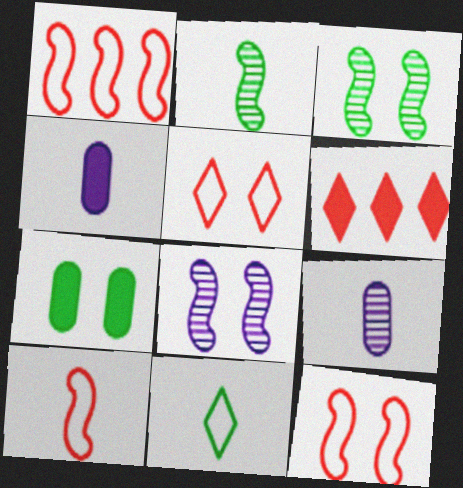[[1, 10, 12], 
[5, 7, 8]]